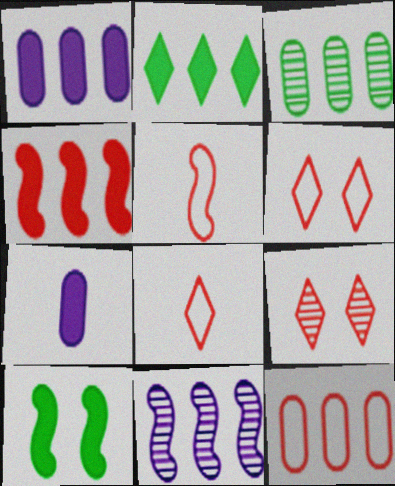[[1, 2, 4], 
[1, 3, 12], 
[2, 11, 12], 
[5, 6, 12], 
[5, 10, 11]]